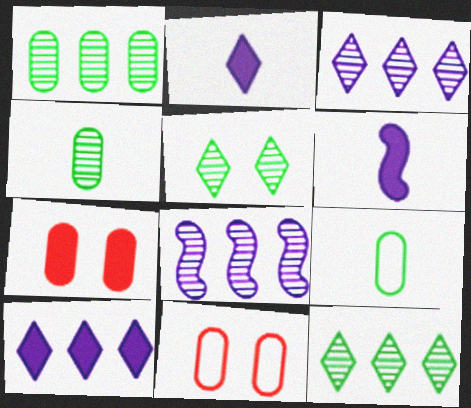[[6, 11, 12]]